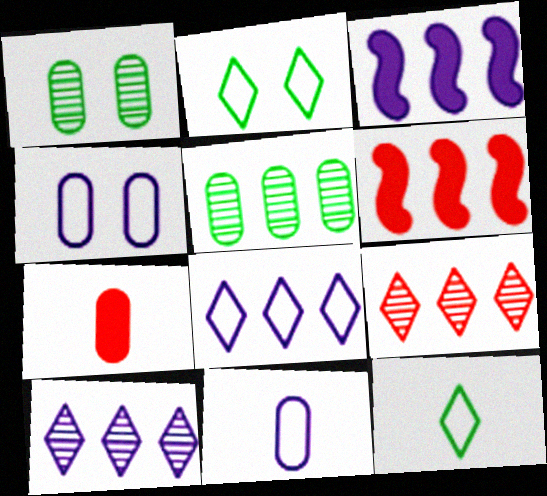[[4, 5, 7], 
[5, 6, 8]]